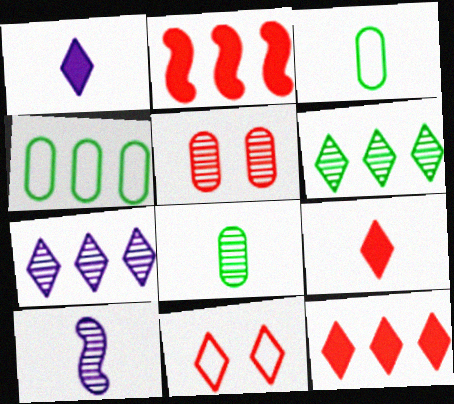[[1, 6, 11], 
[2, 4, 7], 
[3, 9, 10], 
[5, 6, 10]]